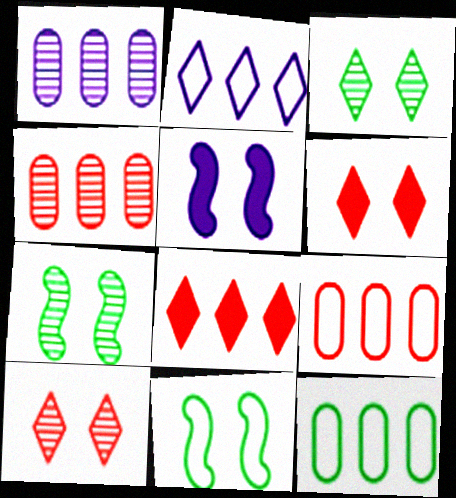[]